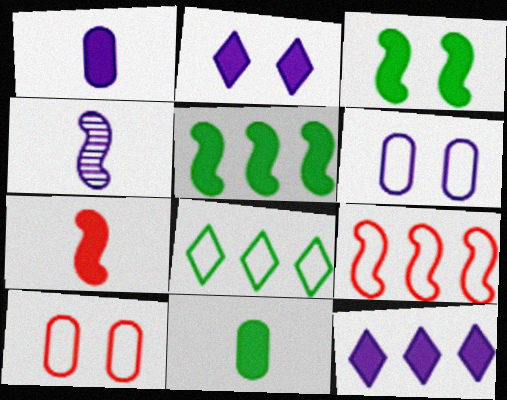[[3, 4, 9], 
[4, 6, 12]]